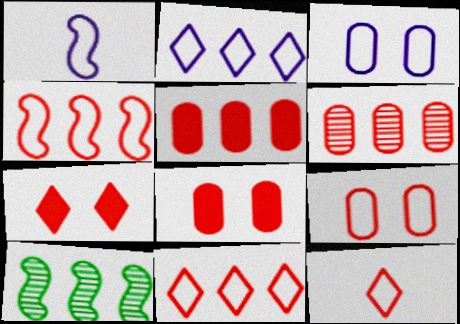[[1, 2, 3], 
[2, 5, 10], 
[4, 9, 12]]